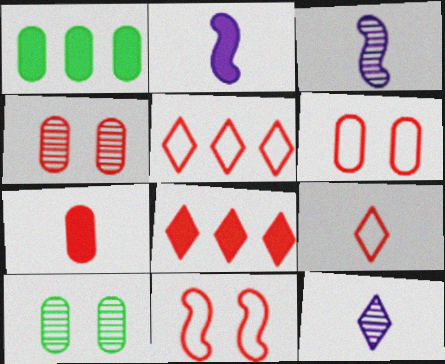[[1, 11, 12], 
[2, 5, 10]]